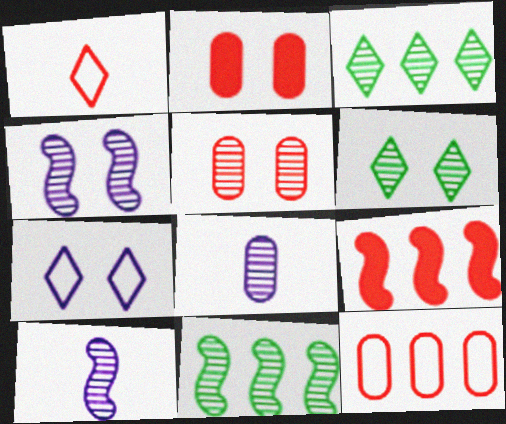[[1, 5, 9], 
[3, 5, 10], 
[4, 5, 6]]